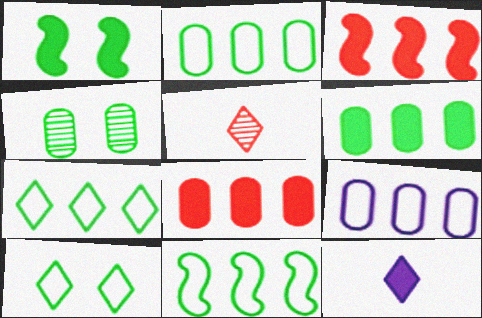[[1, 4, 10], 
[1, 5, 9], 
[1, 8, 12], 
[2, 7, 11]]